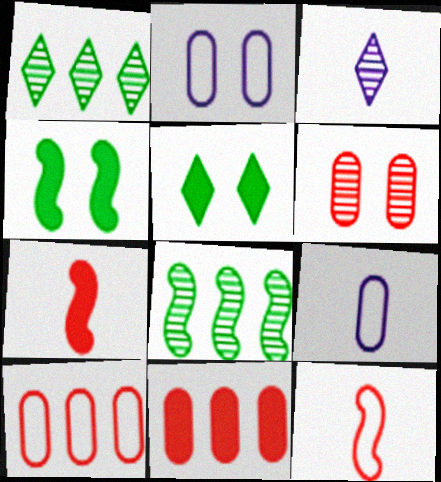[[1, 2, 7], 
[3, 4, 10], 
[3, 6, 8]]